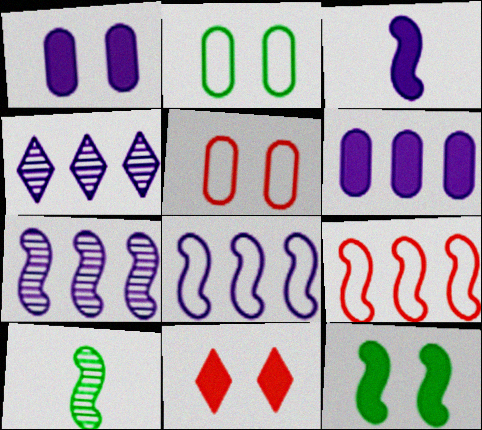[[1, 11, 12], 
[4, 6, 8]]